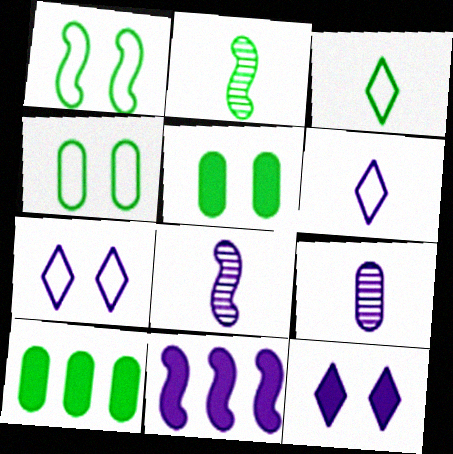[[7, 9, 11]]